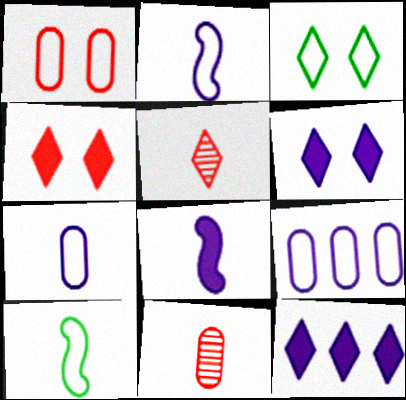[[3, 5, 12]]